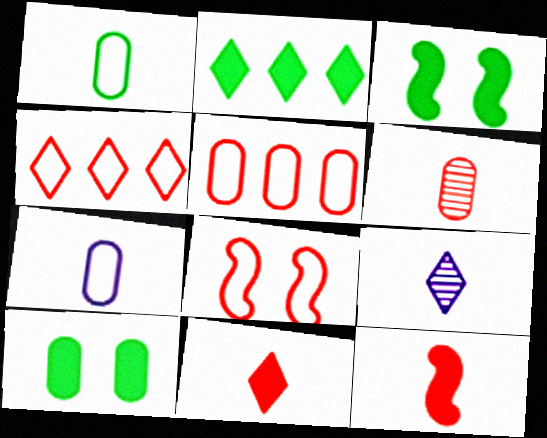[[1, 9, 12], 
[3, 5, 9]]